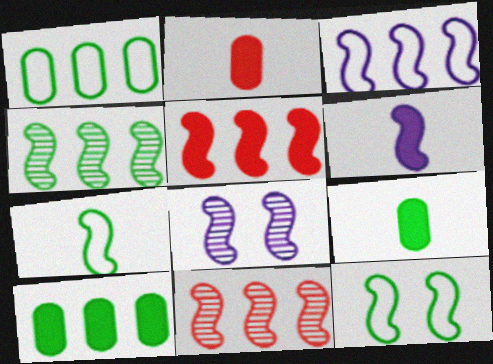[[3, 4, 5], 
[3, 6, 8], 
[5, 7, 8], 
[6, 11, 12]]